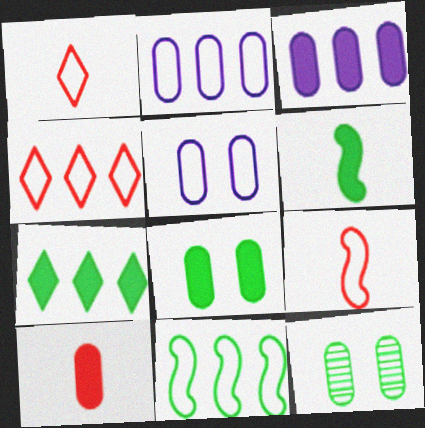[[1, 5, 11], 
[2, 4, 11], 
[2, 10, 12], 
[3, 8, 10], 
[6, 7, 8]]